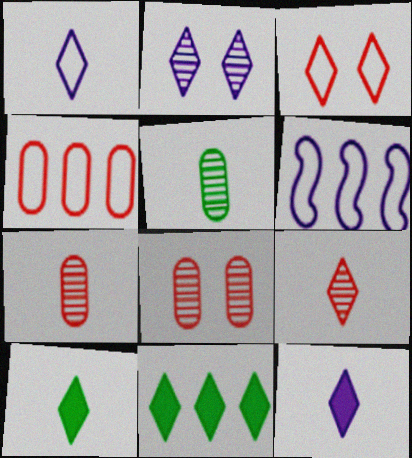[[1, 9, 10], 
[6, 8, 10]]